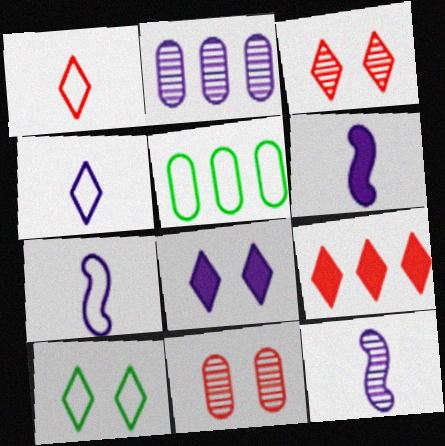[[1, 3, 9], 
[2, 7, 8], 
[3, 5, 6], 
[3, 8, 10], 
[6, 7, 12]]